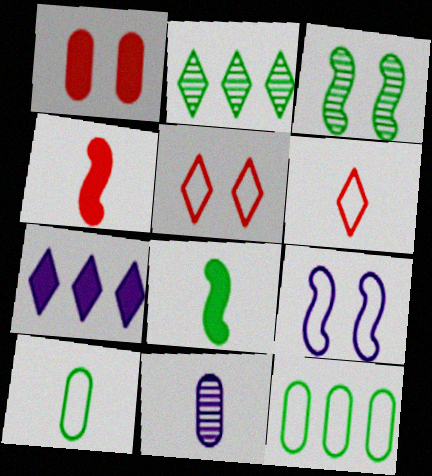[[1, 7, 8], 
[1, 11, 12], 
[6, 8, 11], 
[6, 9, 12], 
[7, 9, 11]]